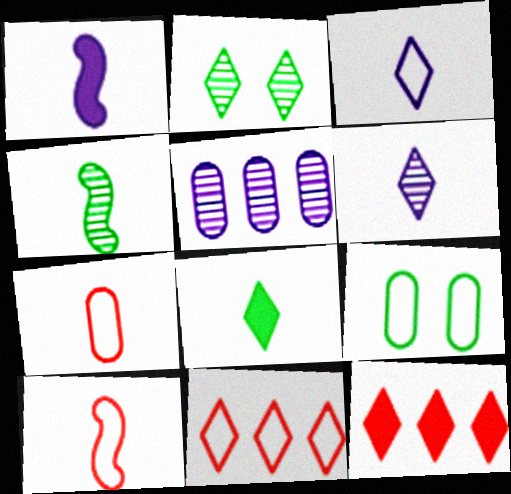[[1, 4, 10], 
[2, 3, 12]]